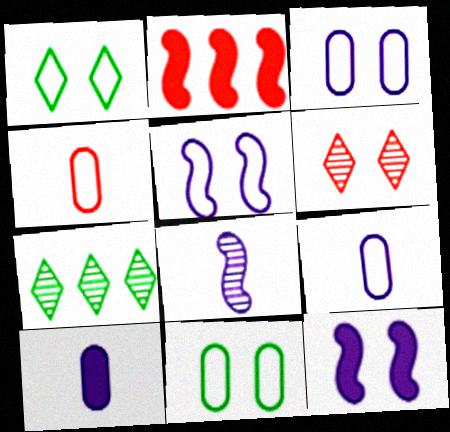[[2, 4, 6], 
[4, 7, 12], 
[6, 11, 12]]